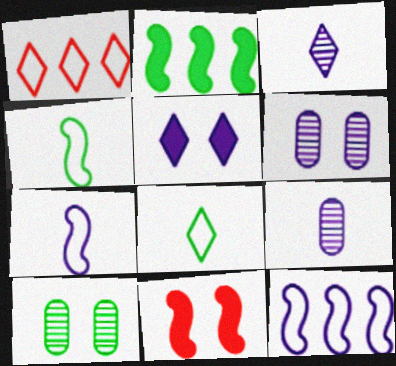[[2, 8, 10], 
[5, 9, 12]]